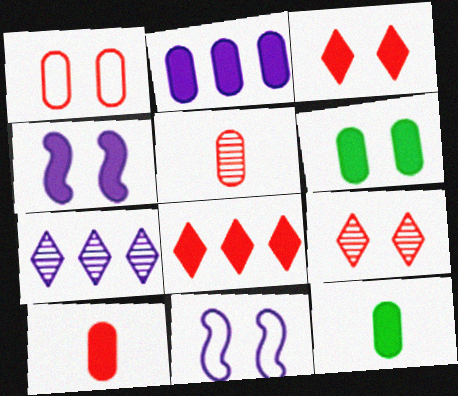[[2, 6, 10], 
[3, 4, 6], 
[4, 8, 12], 
[6, 9, 11]]